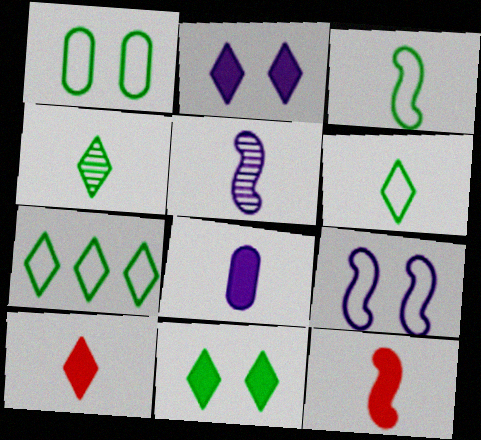[[1, 3, 7], 
[3, 5, 12], 
[4, 7, 11]]